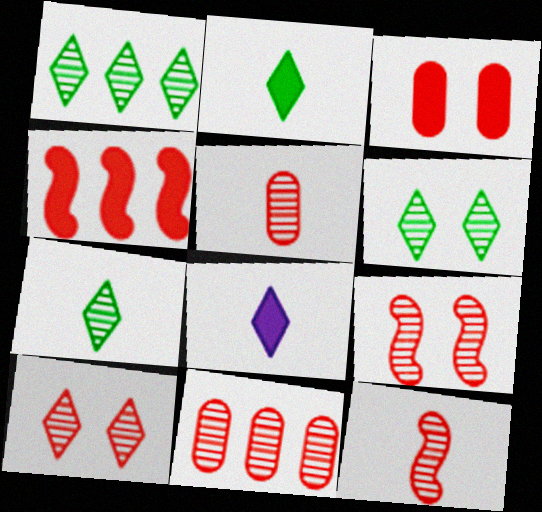[[1, 6, 7], 
[10, 11, 12]]